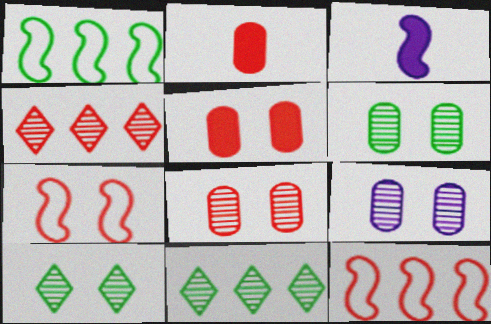[[2, 4, 7], 
[6, 8, 9]]